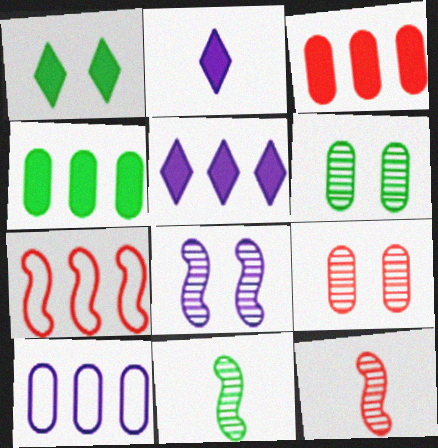[[1, 10, 12], 
[2, 6, 7], 
[2, 8, 10]]